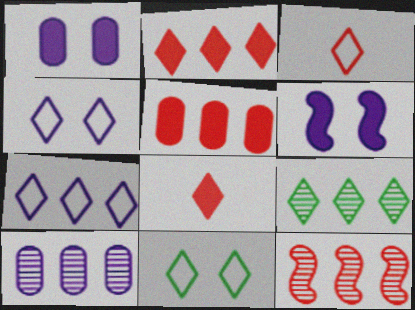[[2, 7, 9], 
[3, 7, 11], 
[4, 8, 9], 
[9, 10, 12]]